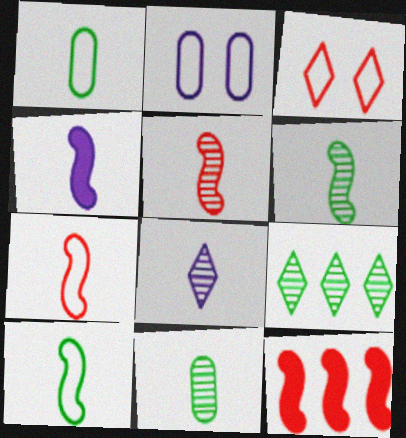[[4, 5, 10], 
[4, 6, 7], 
[5, 8, 11]]